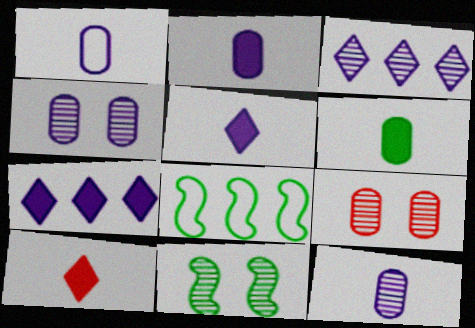[[1, 2, 12], 
[4, 8, 10], 
[5, 8, 9]]